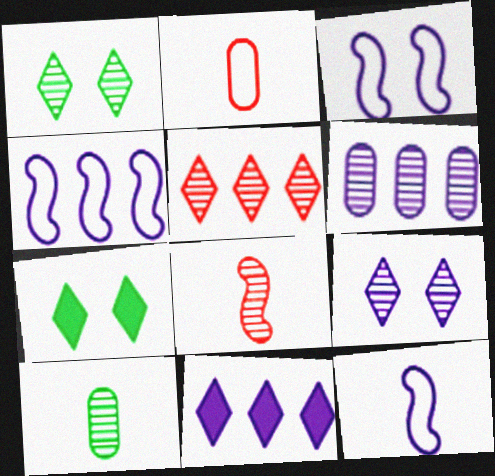[[1, 6, 8], 
[3, 4, 12], 
[4, 6, 11]]